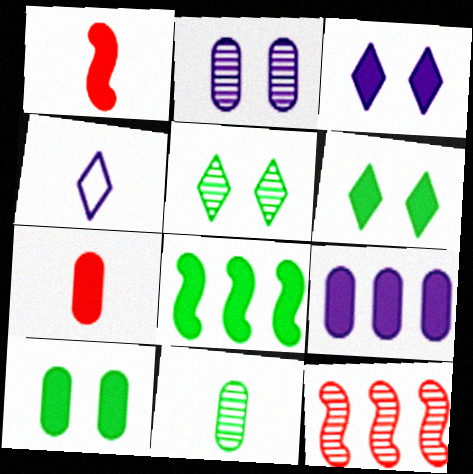[[1, 4, 11], 
[1, 6, 9], 
[3, 7, 8], 
[4, 10, 12], 
[7, 9, 10]]